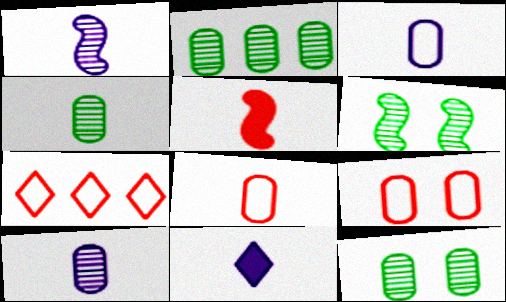[[1, 3, 11], 
[2, 4, 12]]